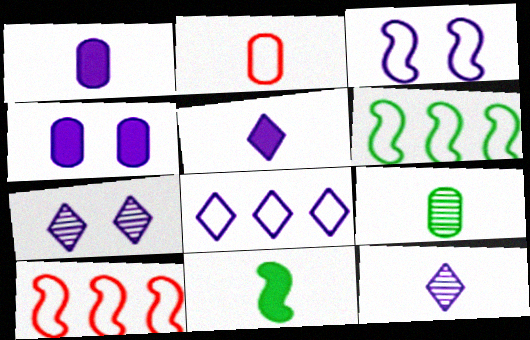[[1, 2, 9], 
[2, 11, 12], 
[3, 4, 7], 
[5, 7, 8]]